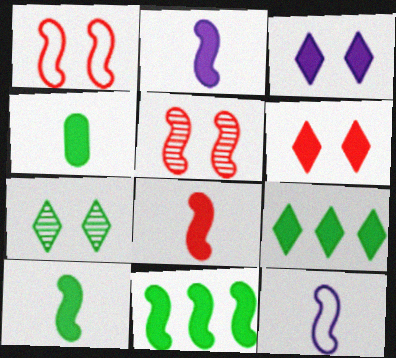[[2, 8, 10], 
[5, 11, 12]]